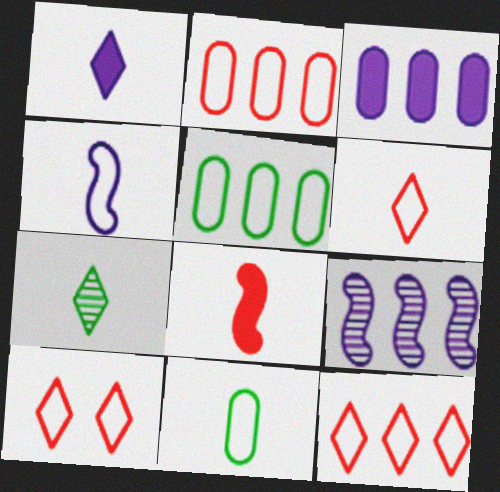[[1, 6, 7], 
[4, 5, 10], 
[4, 6, 11], 
[6, 10, 12]]